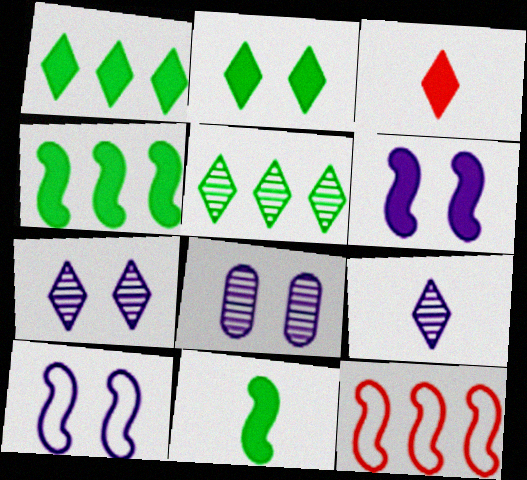[]